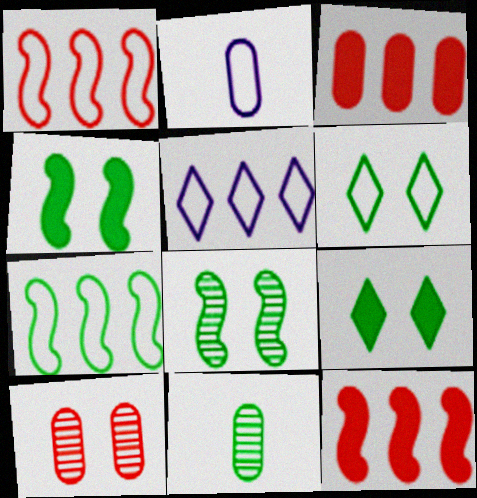[[1, 2, 6], 
[7, 9, 11]]